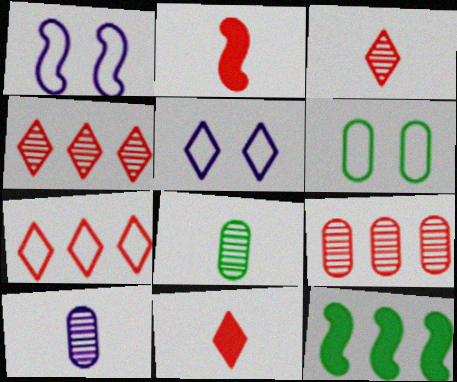[]